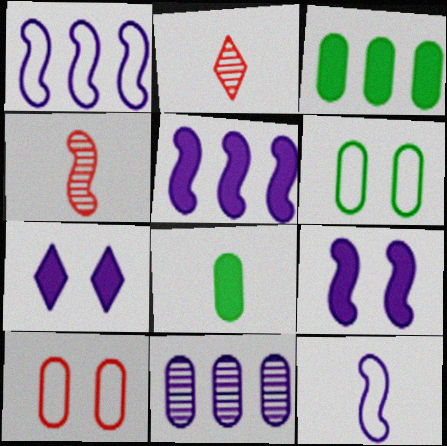[[2, 5, 6], 
[2, 8, 12], 
[7, 11, 12], 
[8, 10, 11]]